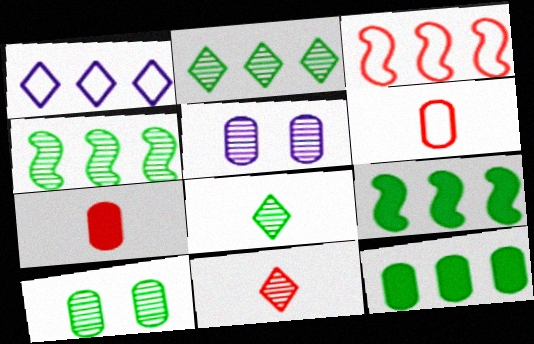[[4, 5, 11], 
[4, 8, 10], 
[5, 6, 12]]